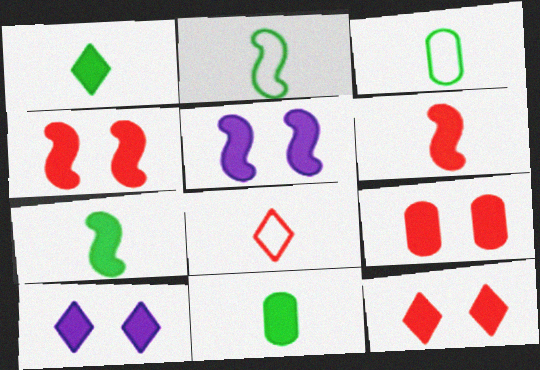[[1, 7, 11], 
[4, 9, 12]]